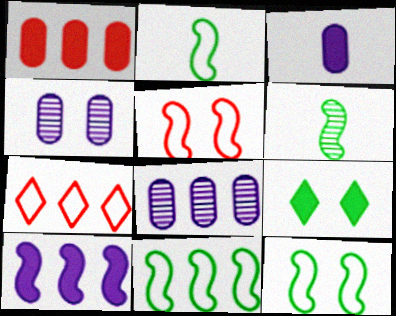[[2, 11, 12], 
[4, 5, 9], 
[5, 6, 10]]